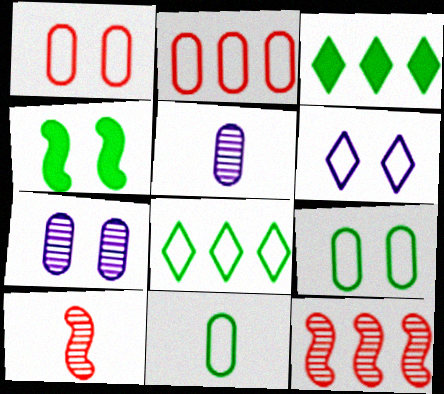[]